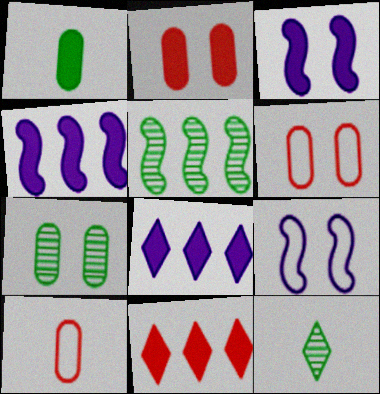[[1, 3, 11], 
[4, 6, 12], 
[5, 7, 12]]